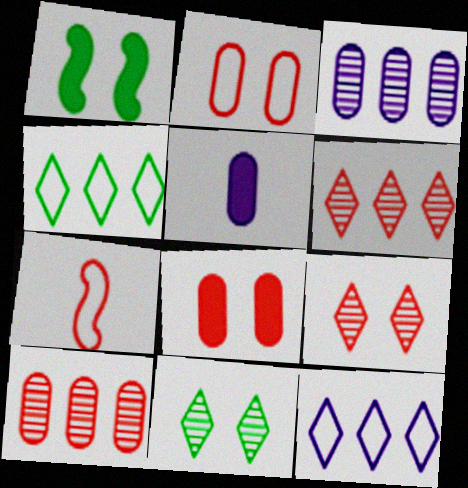[[6, 7, 8]]